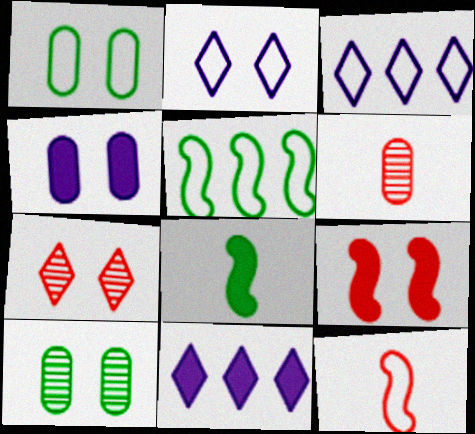[[1, 3, 12], 
[2, 9, 10], 
[10, 11, 12]]